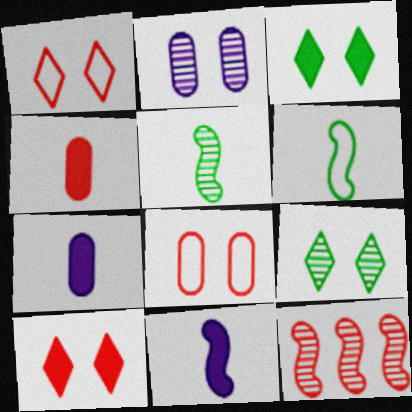[[1, 4, 12]]